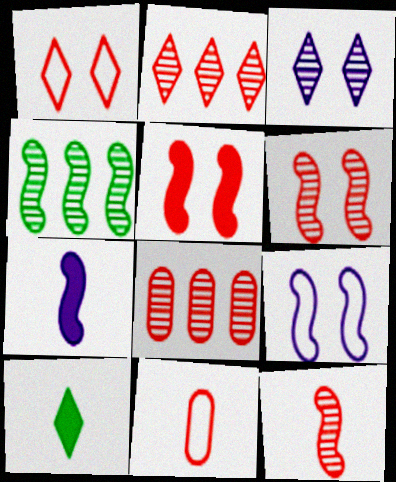[[2, 5, 11], 
[8, 9, 10]]